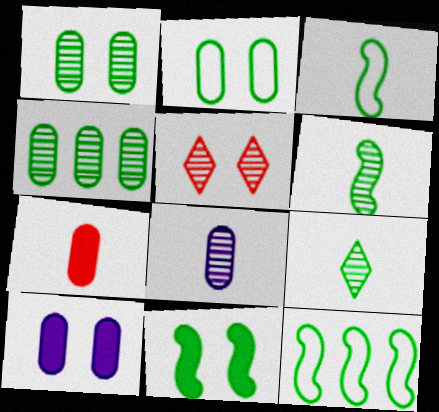[[6, 11, 12]]